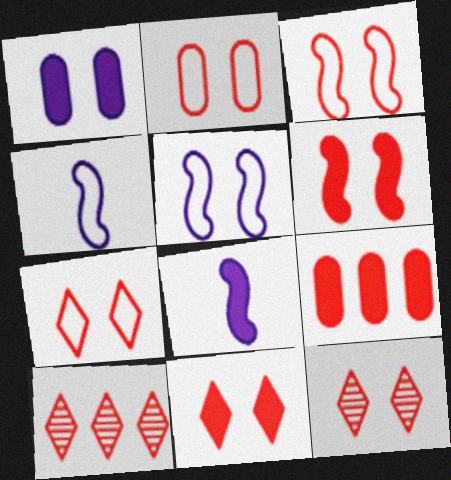[[2, 3, 7], 
[2, 6, 12], 
[7, 11, 12]]